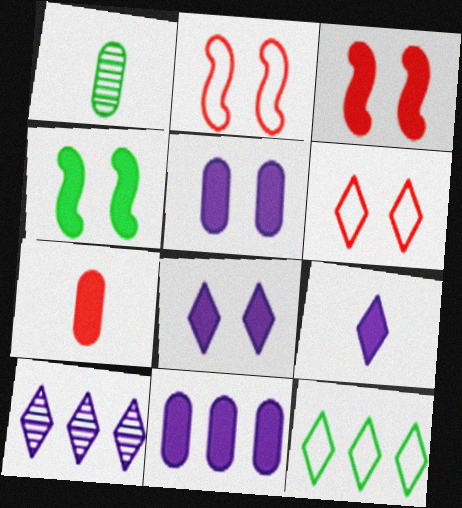[[1, 4, 12]]